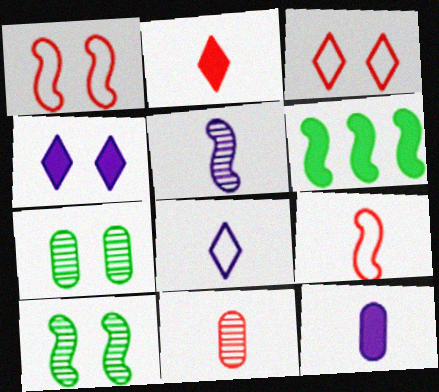[[1, 4, 7], 
[1, 5, 6], 
[2, 9, 11], 
[5, 8, 12]]